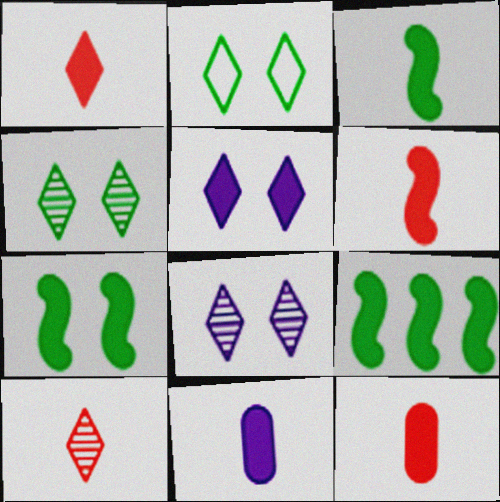[[1, 3, 11], 
[1, 6, 12], 
[3, 7, 9], 
[5, 9, 12]]